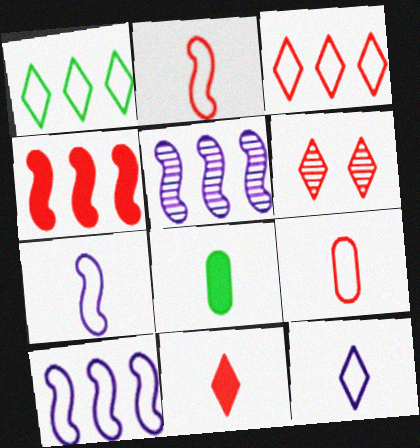[[3, 6, 11], 
[4, 6, 9], 
[6, 8, 10]]